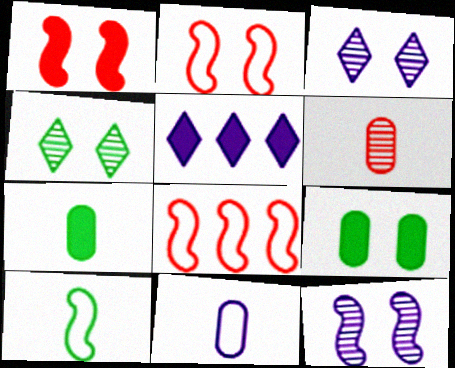[[1, 5, 7], 
[2, 3, 9], 
[3, 7, 8], 
[5, 11, 12], 
[6, 7, 11]]